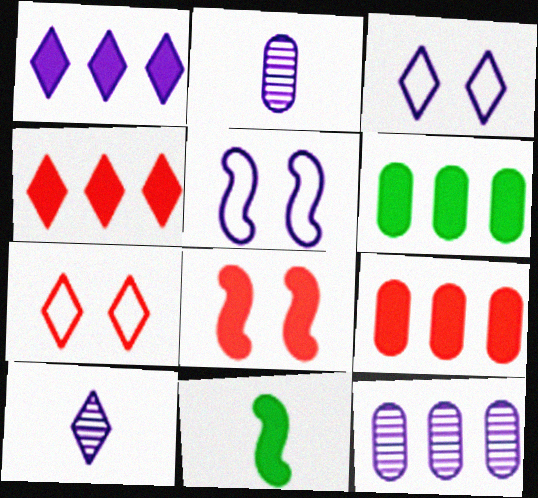[[1, 2, 5], 
[1, 3, 10], 
[7, 11, 12]]